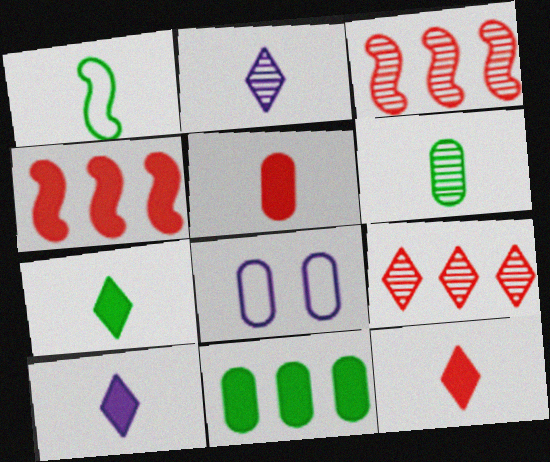[[1, 2, 5], 
[1, 6, 7], 
[3, 7, 8], 
[7, 10, 12]]